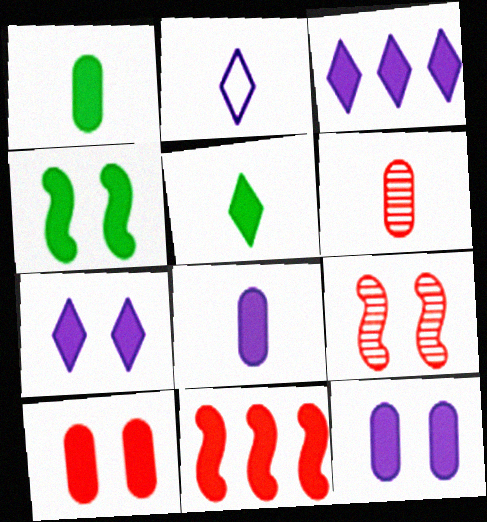[[1, 7, 11], 
[4, 7, 10], 
[5, 11, 12]]